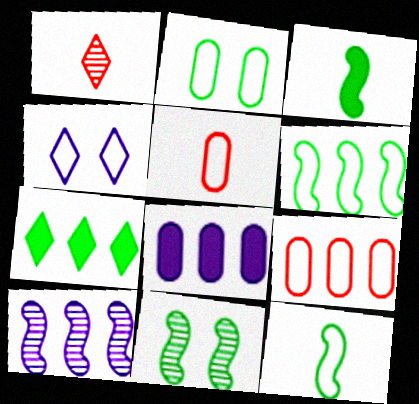[[1, 4, 7], 
[3, 6, 11], 
[4, 5, 6], 
[4, 9, 12], 
[7, 9, 10]]